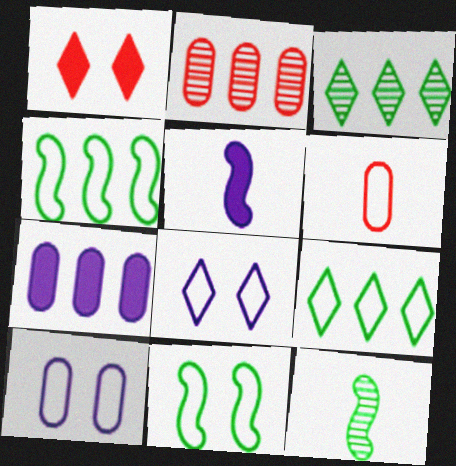[[4, 6, 8]]